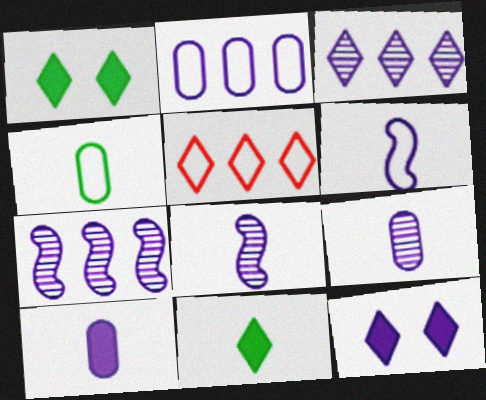[[2, 8, 12]]